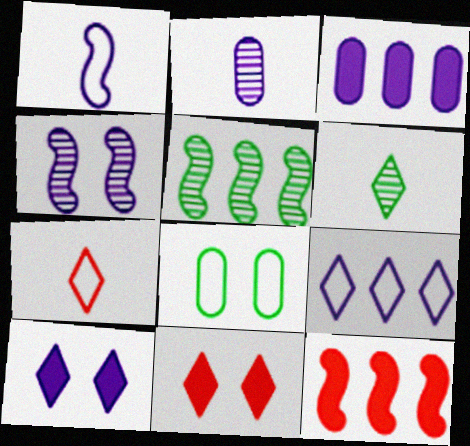[[4, 8, 11], 
[6, 9, 11]]